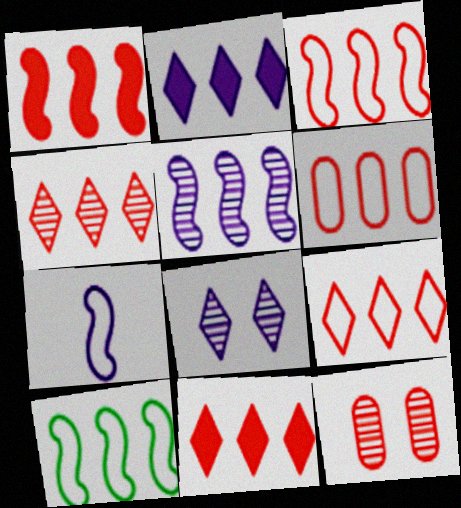[[1, 4, 6], 
[1, 5, 10], 
[3, 6, 9], 
[4, 9, 11]]